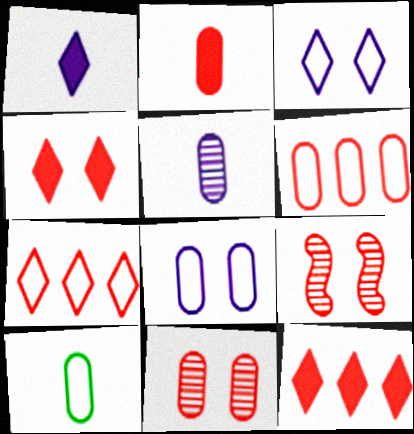[[2, 5, 10], 
[2, 6, 11], 
[2, 7, 9], 
[6, 8, 10]]